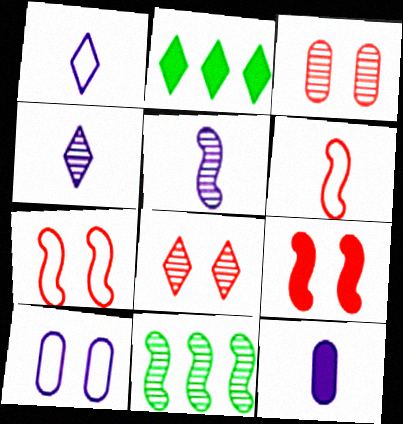[[1, 2, 8], 
[1, 5, 12], 
[2, 9, 12], 
[3, 4, 11]]